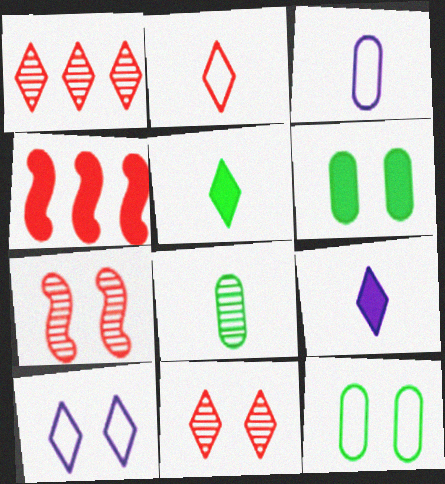[[1, 5, 10], 
[4, 6, 9], 
[4, 8, 10], 
[6, 7, 10]]